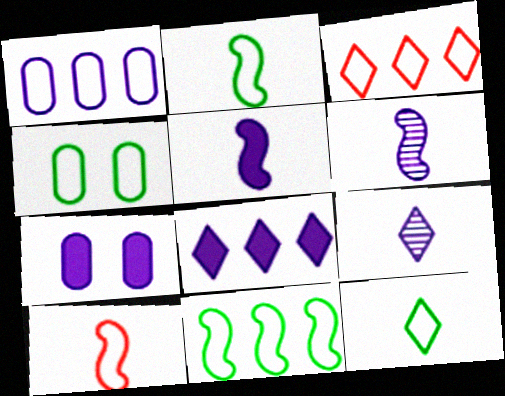[[1, 3, 11], 
[4, 11, 12], 
[5, 7, 8]]